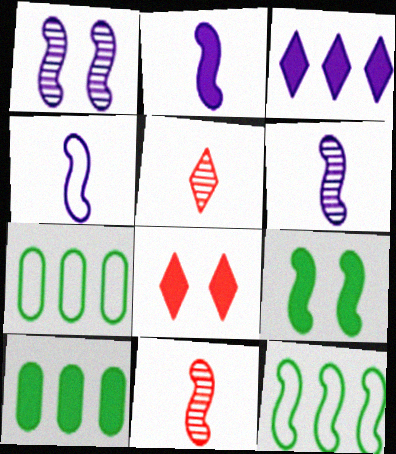[[2, 4, 6], 
[2, 8, 10], 
[6, 7, 8]]